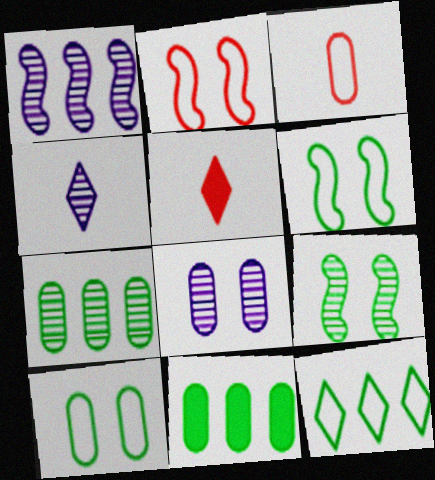[[1, 4, 8], 
[1, 5, 10], 
[2, 4, 11], 
[3, 8, 11]]